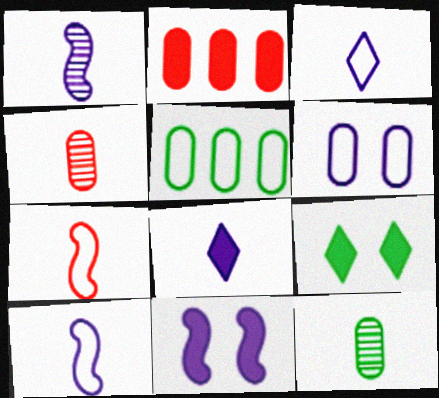[[2, 6, 12], 
[7, 8, 12]]